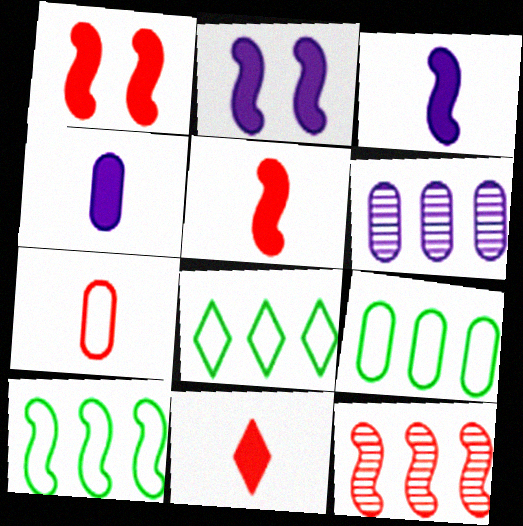[[8, 9, 10]]